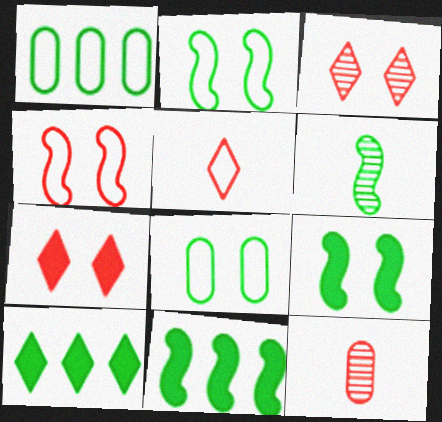[[2, 6, 11], 
[6, 8, 10]]